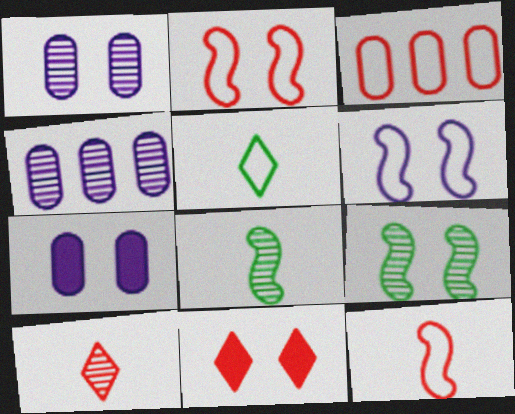[[3, 5, 6], 
[4, 9, 10]]